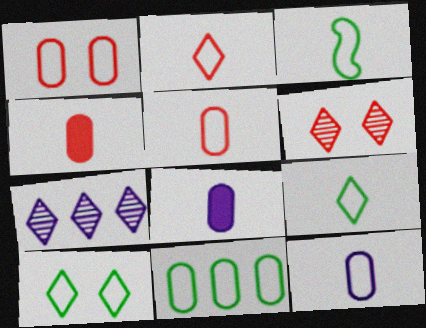[[1, 11, 12], 
[2, 3, 12], 
[3, 10, 11]]